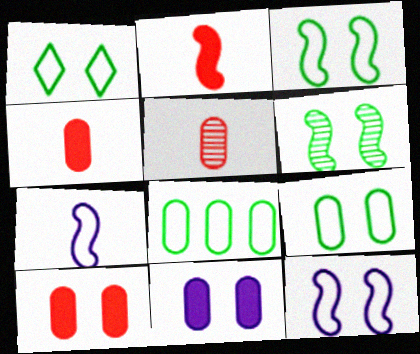[[1, 3, 9], 
[5, 8, 11]]